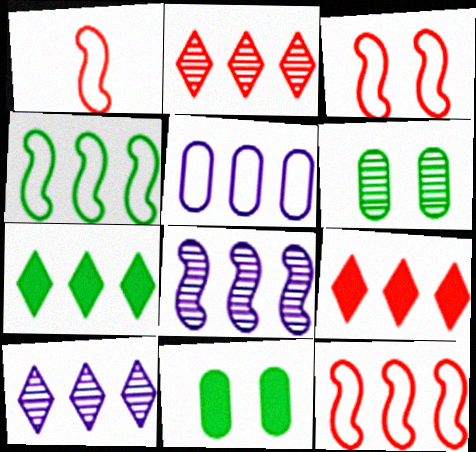[[1, 3, 12], 
[1, 10, 11]]